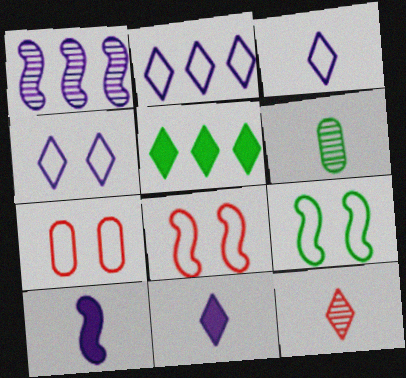[[2, 3, 4], 
[4, 5, 12], 
[4, 7, 9], 
[5, 6, 9]]